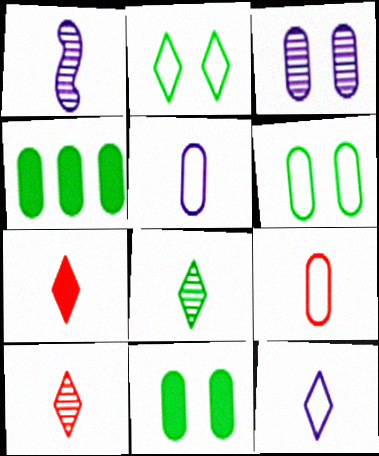[[3, 4, 9], 
[7, 8, 12]]